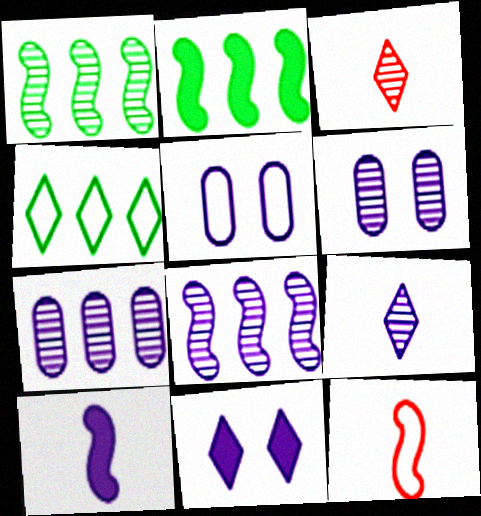[[1, 3, 6], 
[2, 3, 5], 
[3, 4, 11], 
[4, 5, 12], 
[6, 8, 9]]